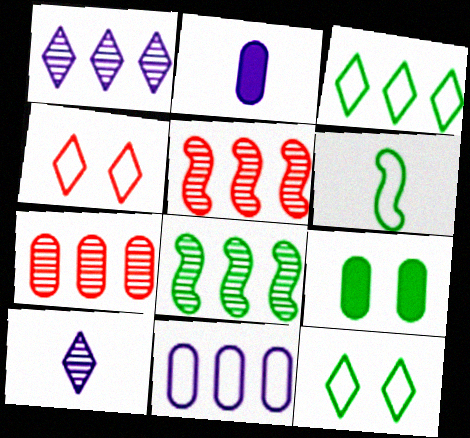[[1, 7, 8], 
[2, 4, 8], 
[2, 5, 12], 
[4, 6, 11]]